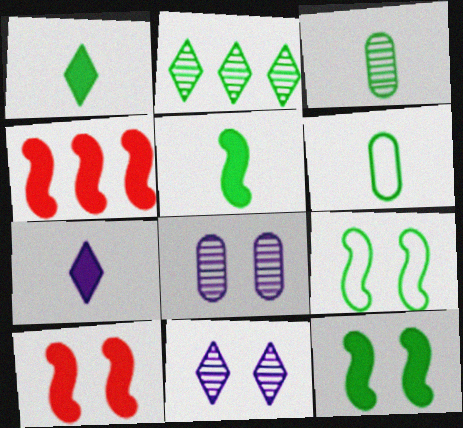[[2, 6, 12], 
[4, 6, 11]]